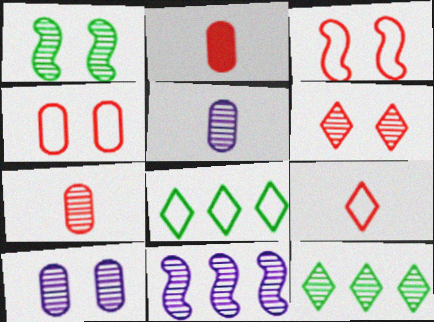[[1, 6, 10]]